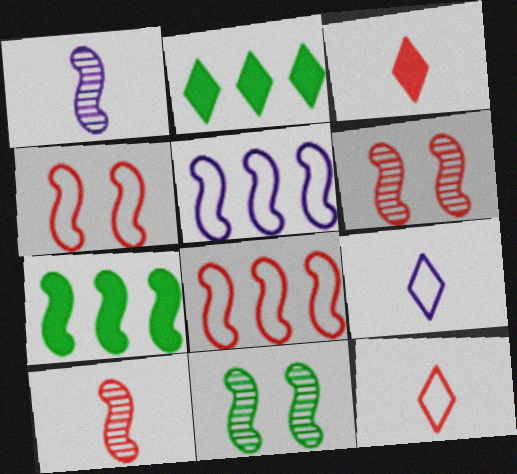[[1, 4, 7]]